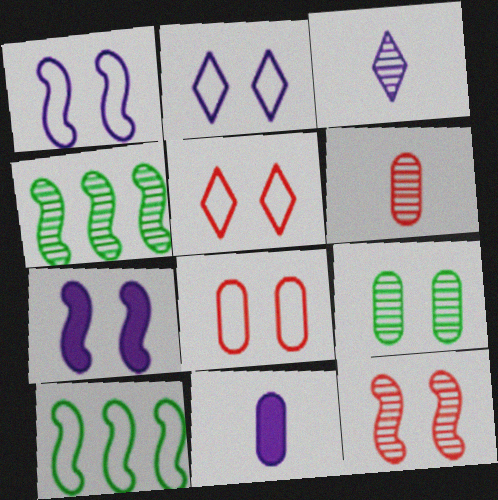[[4, 5, 11], 
[5, 7, 9]]